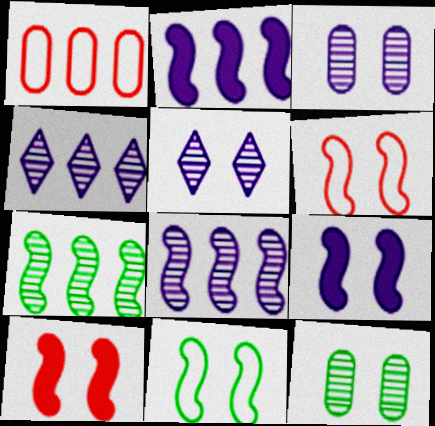[]